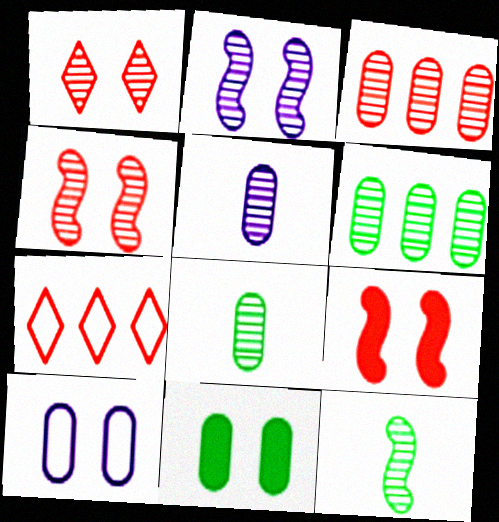[]